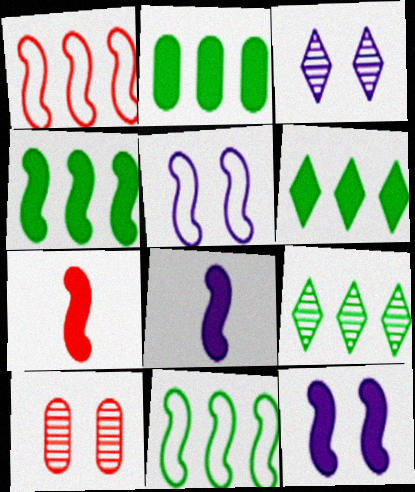[[2, 4, 6], 
[2, 9, 11], 
[4, 7, 12]]